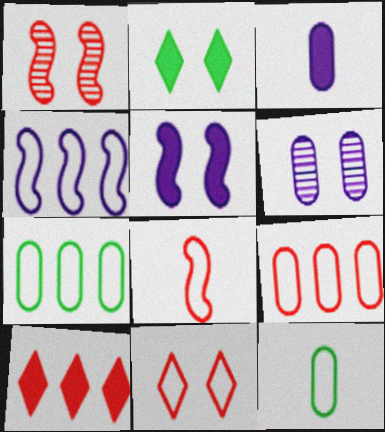[[4, 11, 12], 
[8, 9, 11]]